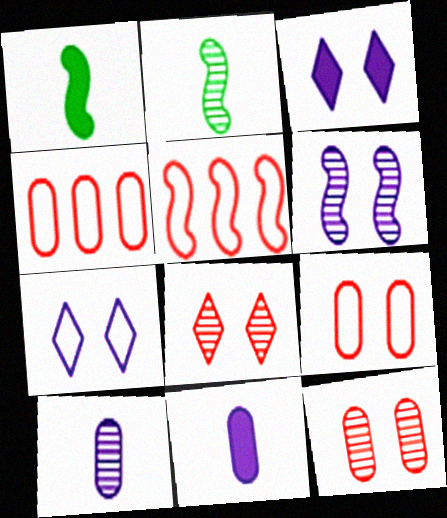[[1, 5, 6], 
[2, 3, 4]]